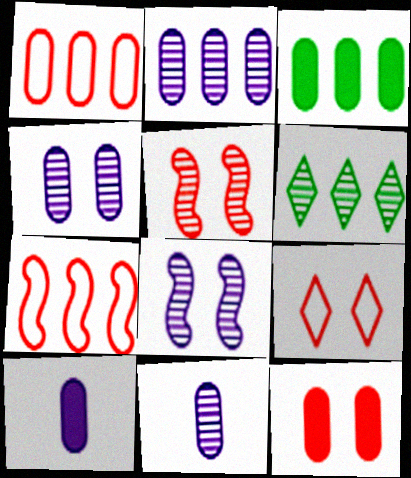[[1, 2, 3], 
[2, 4, 11], 
[3, 10, 12], 
[5, 6, 11], 
[5, 9, 12]]